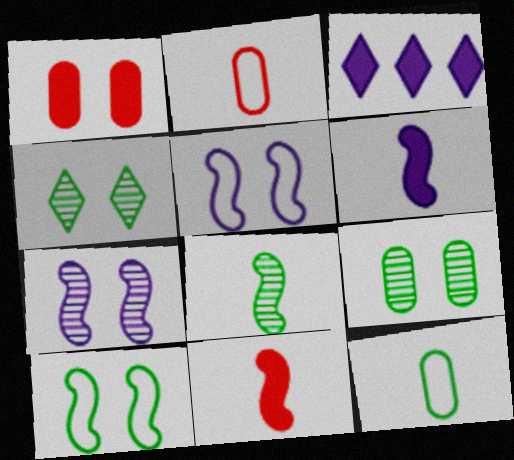[[1, 4, 5]]